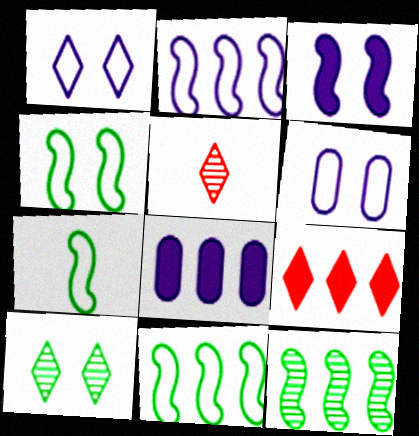[[4, 5, 8], 
[4, 7, 11]]